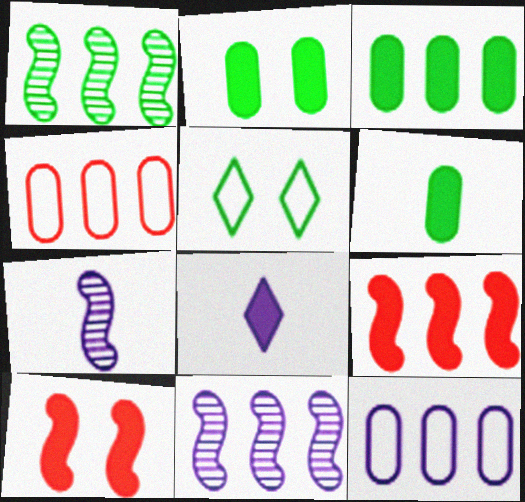[[1, 5, 6], 
[2, 3, 6], 
[2, 8, 9], 
[3, 8, 10]]